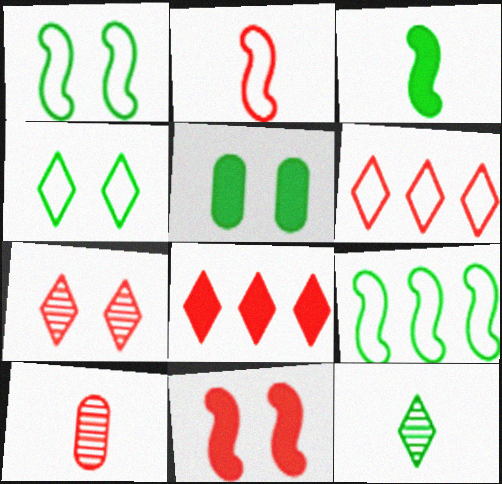[[5, 9, 12], 
[6, 10, 11]]